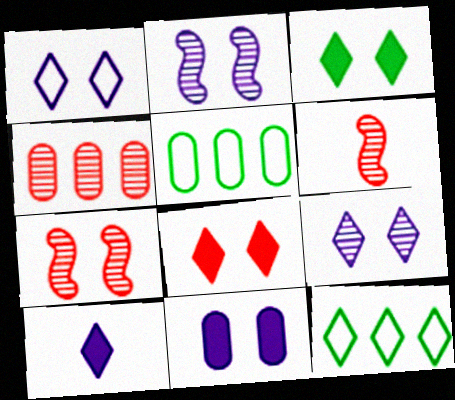[[1, 2, 11], 
[5, 7, 10], 
[6, 11, 12]]